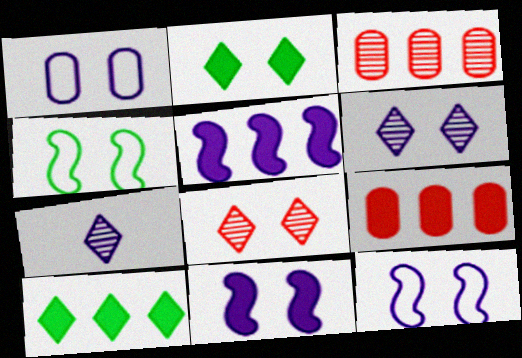[[1, 5, 7], 
[1, 6, 11], 
[4, 7, 9], 
[5, 9, 10]]